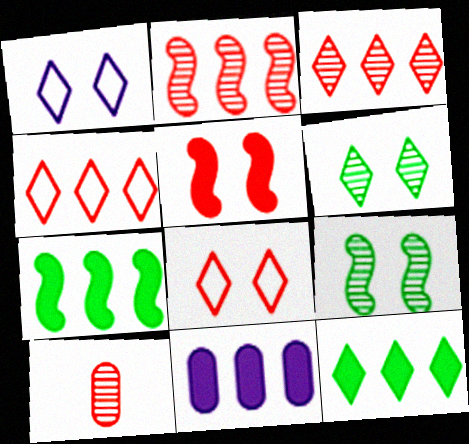[[1, 7, 10], 
[4, 5, 10]]